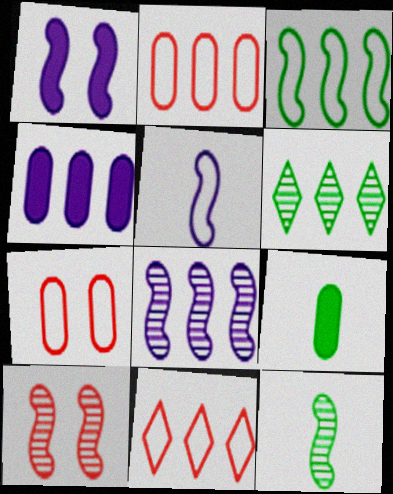[[1, 5, 8], 
[8, 10, 12]]